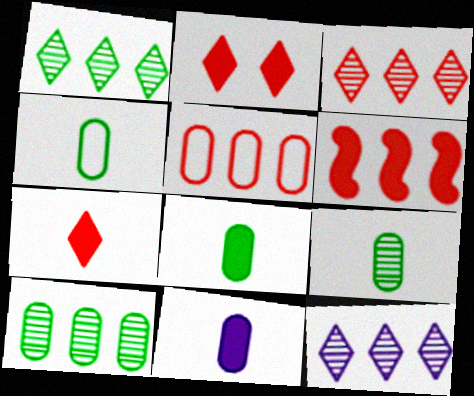[[1, 3, 12], 
[3, 5, 6], 
[4, 8, 9]]